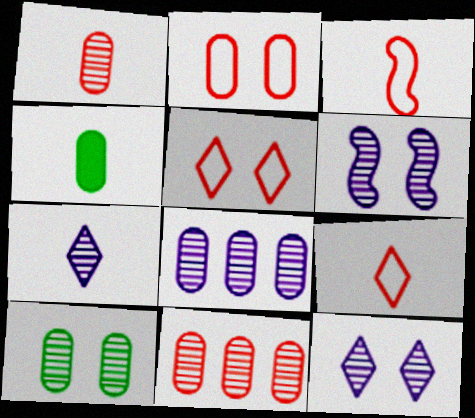[[1, 8, 10], 
[2, 4, 8], 
[3, 4, 7], 
[6, 7, 8]]